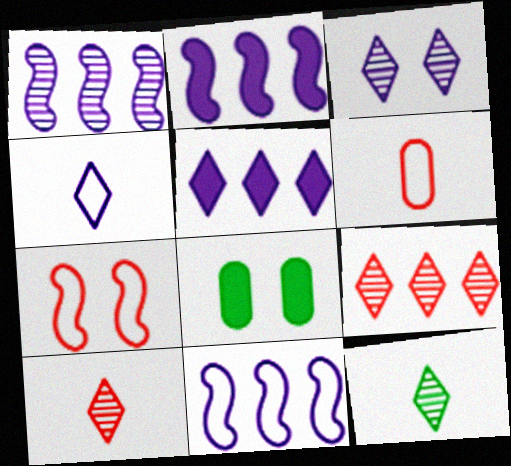[[1, 2, 11], 
[3, 4, 5], 
[3, 7, 8], 
[3, 9, 12], 
[8, 10, 11]]